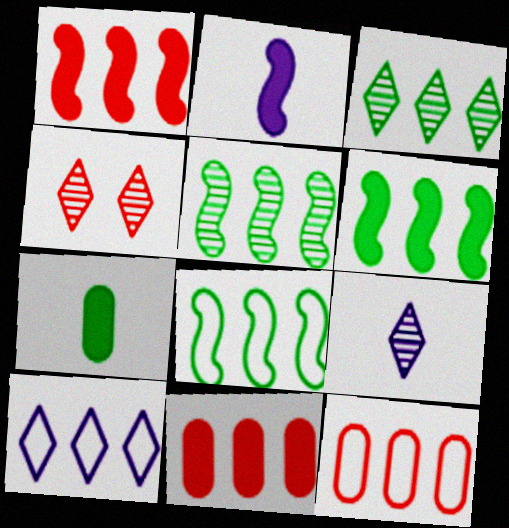[[3, 4, 9], 
[5, 6, 8], 
[5, 10, 11], 
[8, 10, 12]]